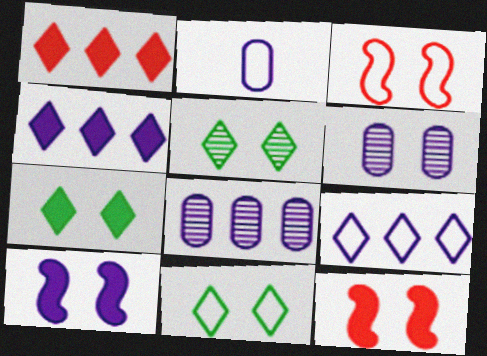[[3, 6, 7], 
[5, 7, 11], 
[6, 11, 12]]